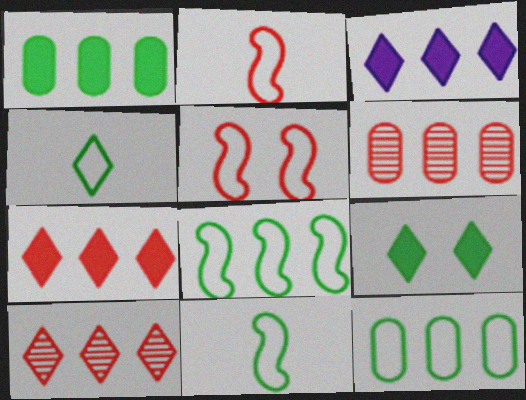[[3, 6, 8]]